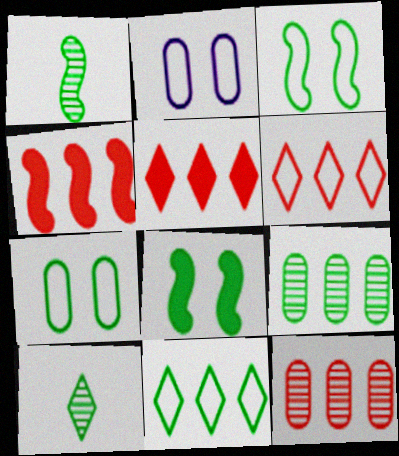[[1, 2, 5], 
[2, 4, 10], 
[4, 6, 12]]